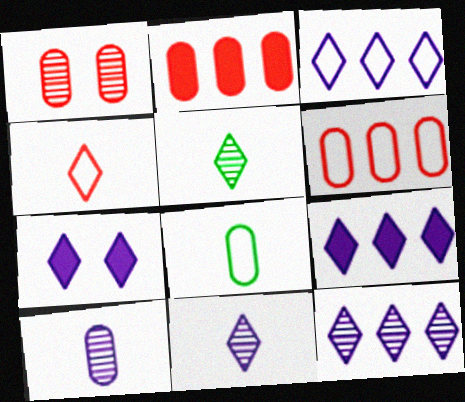[[3, 7, 11], 
[3, 9, 12]]